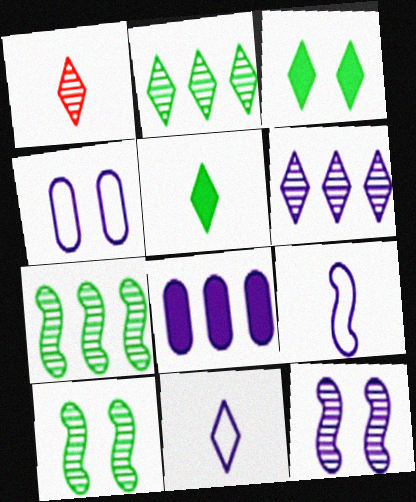[[1, 5, 11], 
[8, 11, 12]]